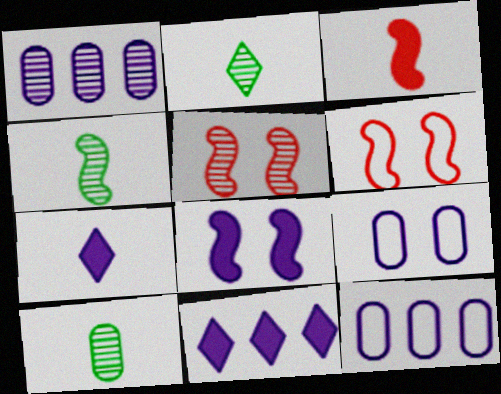[[1, 2, 5], 
[2, 4, 10], 
[6, 10, 11]]